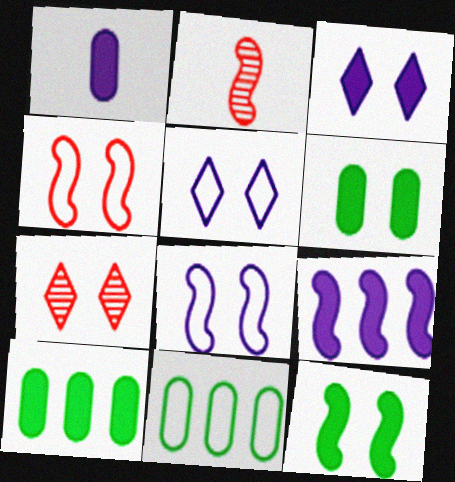[[1, 3, 9], 
[2, 3, 11], 
[2, 5, 10], 
[6, 7, 8]]